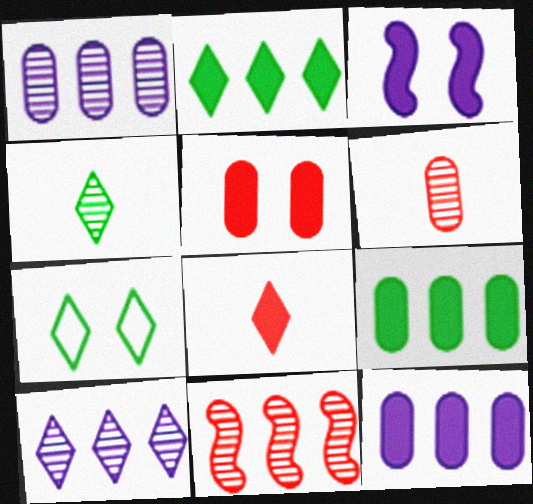[[2, 4, 7], 
[3, 8, 9], 
[7, 8, 10]]